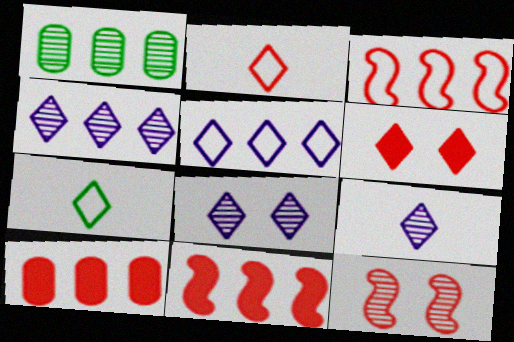[[1, 5, 11], 
[1, 9, 12], 
[2, 10, 12], 
[4, 6, 7], 
[4, 8, 9]]